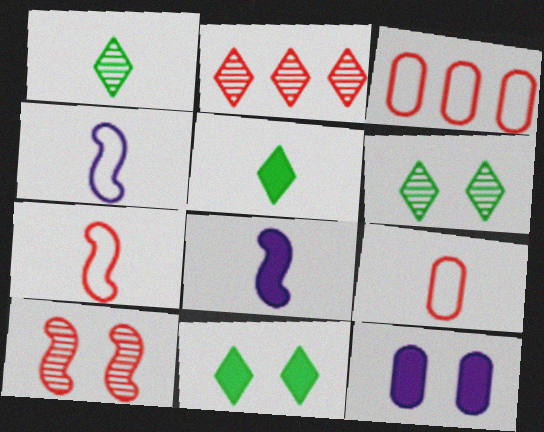[[1, 8, 9], 
[3, 6, 8]]